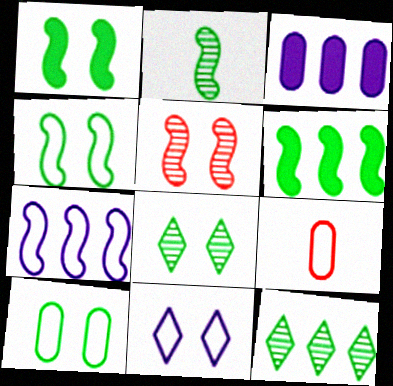[[1, 8, 10], 
[2, 4, 6]]